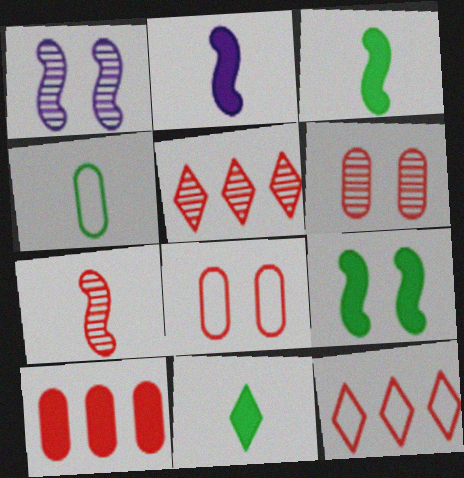[[5, 6, 7]]